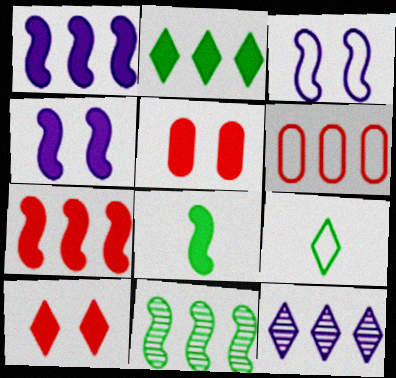[[3, 6, 9], 
[4, 7, 8], 
[9, 10, 12]]